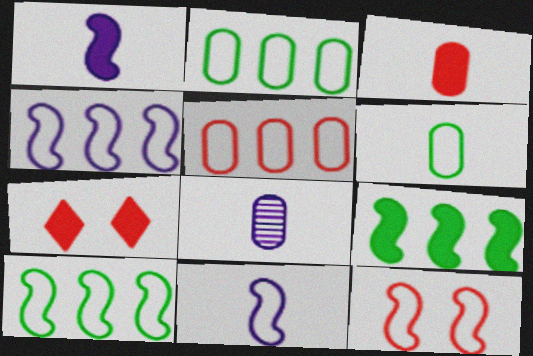[[3, 6, 8], 
[7, 8, 10], 
[10, 11, 12]]